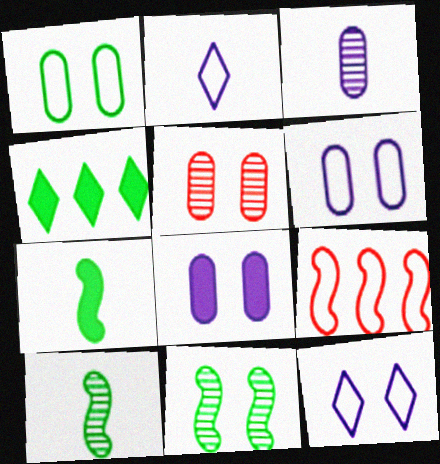[[1, 2, 9], 
[1, 4, 10], 
[1, 5, 8]]